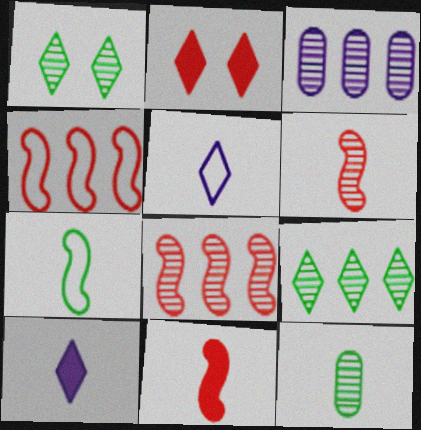[[1, 3, 6], 
[2, 3, 7], 
[2, 5, 9], 
[3, 8, 9], 
[5, 11, 12]]